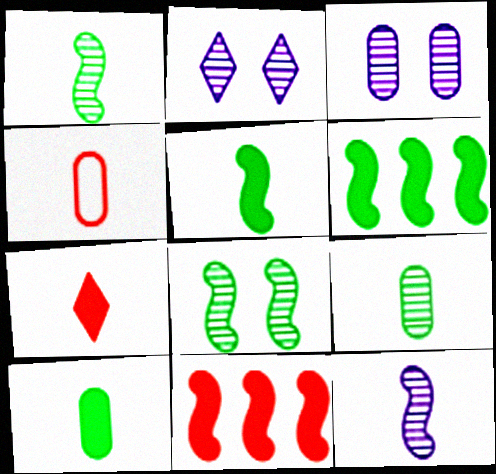[[2, 4, 6]]